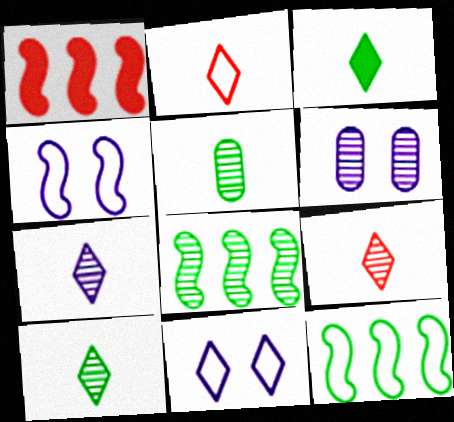[[1, 5, 11], 
[2, 3, 7], 
[6, 8, 9], 
[7, 9, 10]]